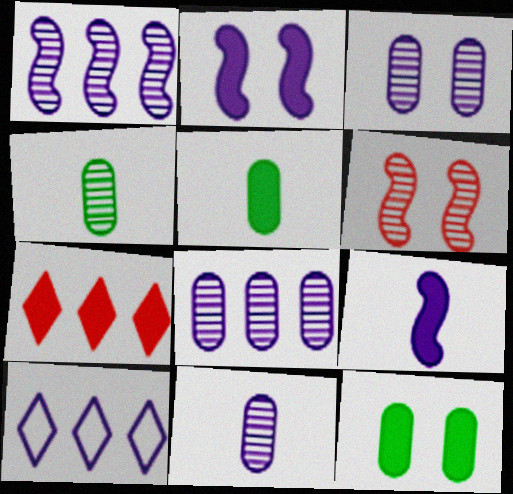[[2, 5, 7], 
[2, 10, 11], 
[3, 8, 11], 
[3, 9, 10], 
[5, 6, 10], 
[7, 9, 12]]